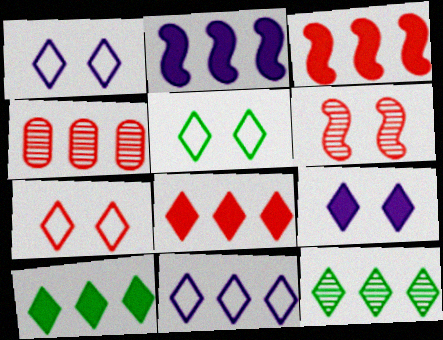[[1, 5, 7], 
[8, 11, 12]]